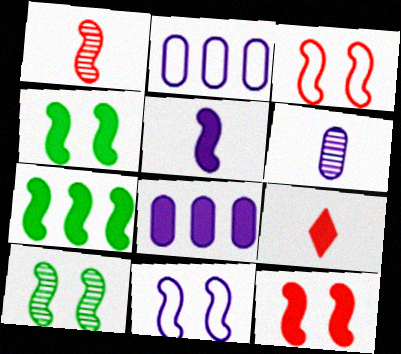[[1, 7, 11], 
[2, 9, 10], 
[4, 8, 9], 
[5, 7, 12], 
[10, 11, 12]]